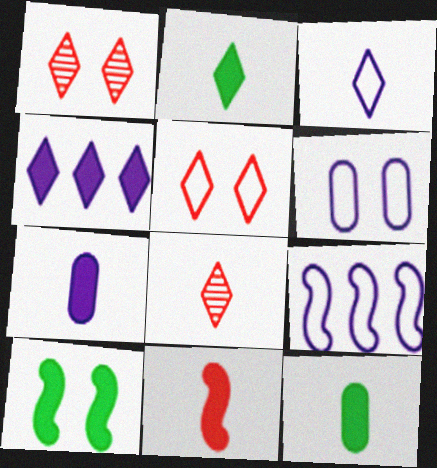[[1, 6, 10], 
[1, 9, 12], 
[2, 3, 8], 
[2, 7, 11], 
[3, 6, 9]]